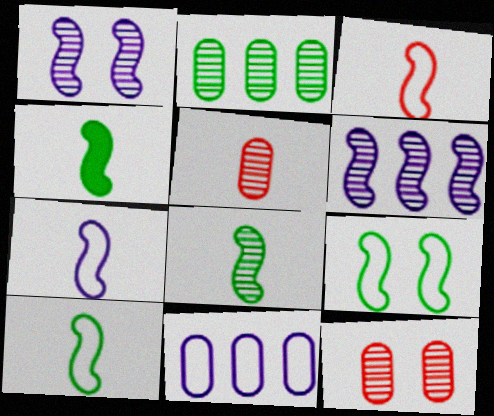[[3, 7, 10], 
[4, 8, 10]]